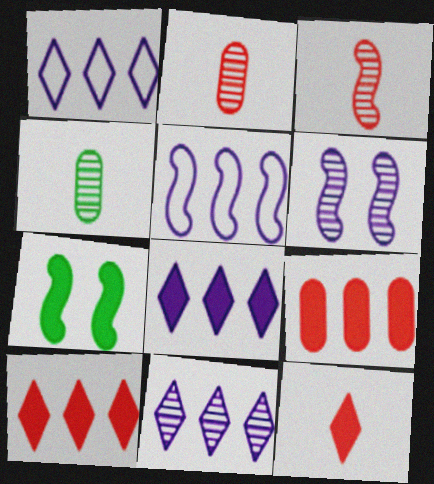[[1, 2, 7], 
[1, 8, 11], 
[3, 5, 7]]